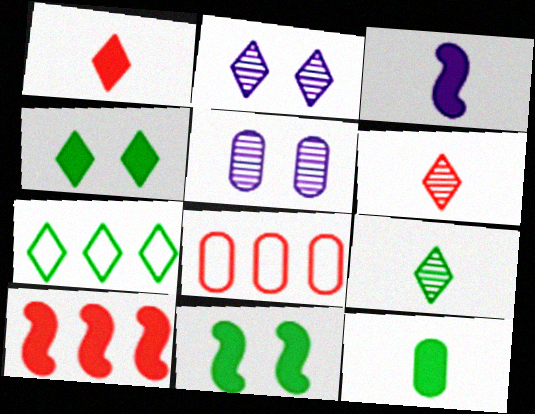[[1, 2, 7], 
[1, 3, 12], 
[3, 10, 11], 
[4, 7, 9], 
[5, 8, 12]]